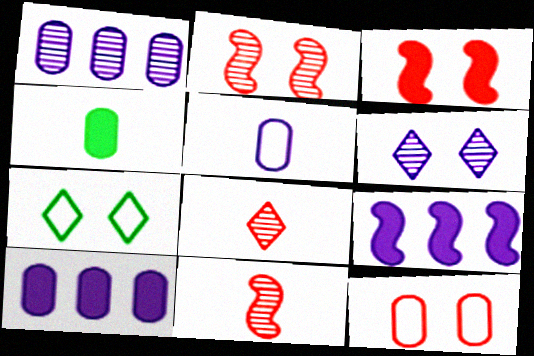[[1, 4, 12], 
[5, 6, 9], 
[7, 10, 11]]